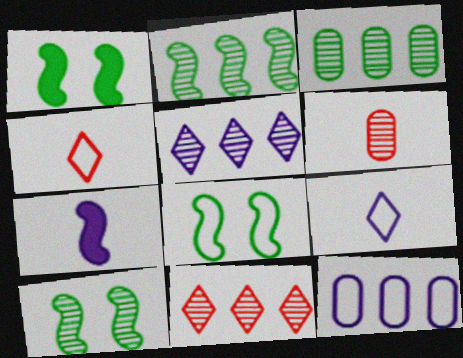[[1, 8, 10], 
[4, 8, 12], 
[5, 6, 10]]